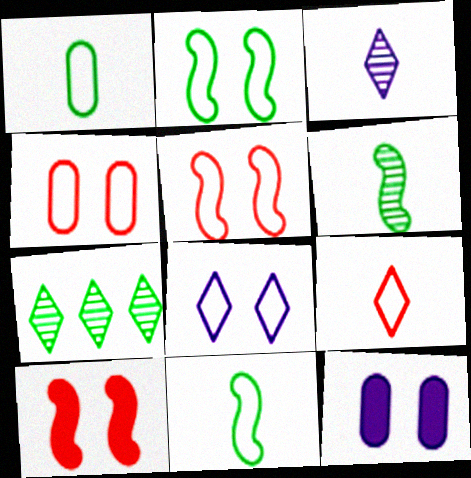[[2, 4, 8]]